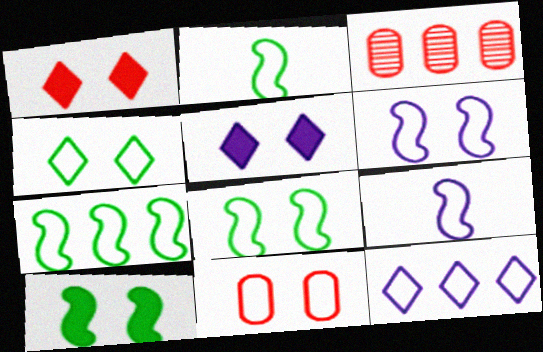[[2, 3, 5], 
[2, 7, 8], 
[2, 11, 12], 
[4, 6, 11]]